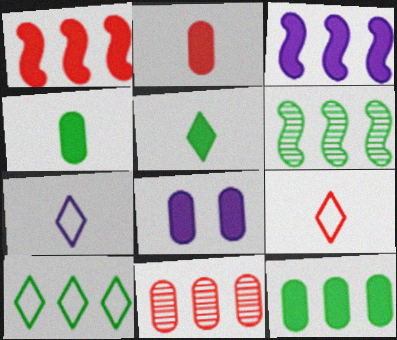[[1, 5, 8], 
[2, 8, 12], 
[3, 10, 11], 
[6, 8, 9], 
[6, 10, 12]]